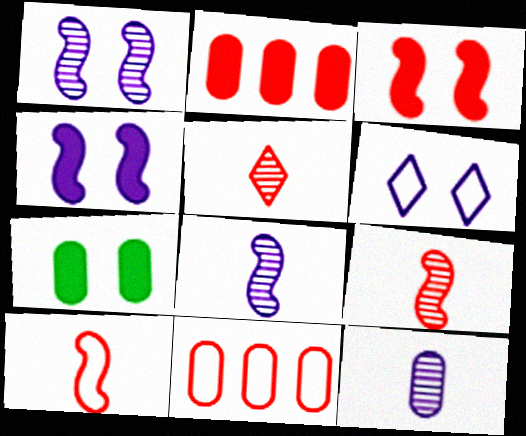[[3, 5, 11], 
[7, 11, 12]]